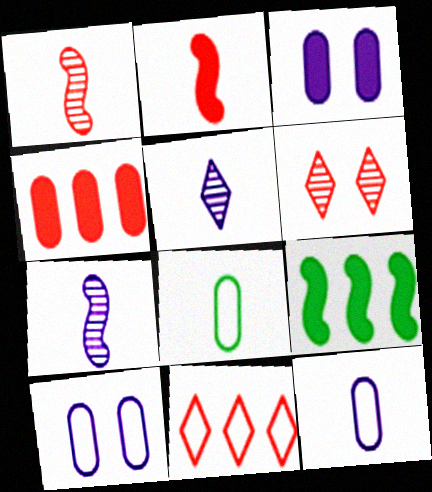[[2, 5, 8], 
[6, 9, 12]]